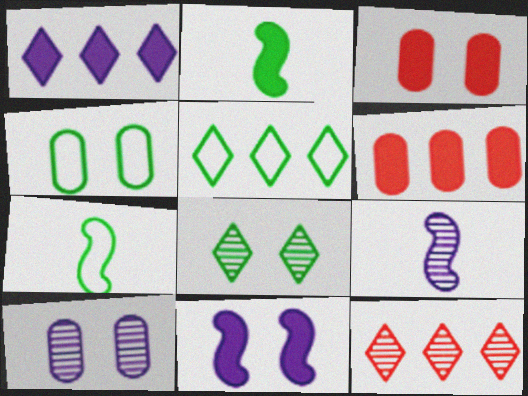[[1, 2, 3], 
[1, 5, 12], 
[3, 4, 10], 
[3, 5, 9], 
[4, 5, 7]]